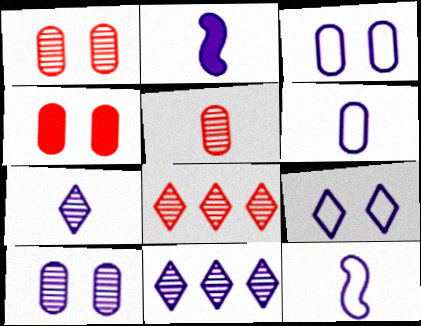[[2, 3, 11], 
[2, 6, 7]]